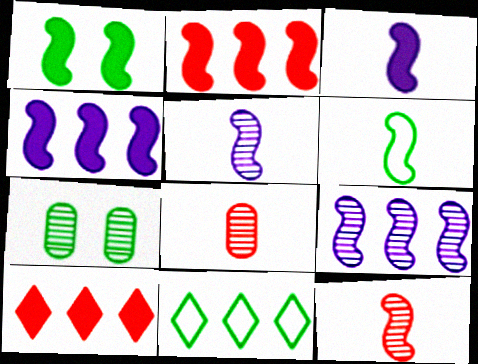[[1, 2, 3], 
[3, 6, 12]]